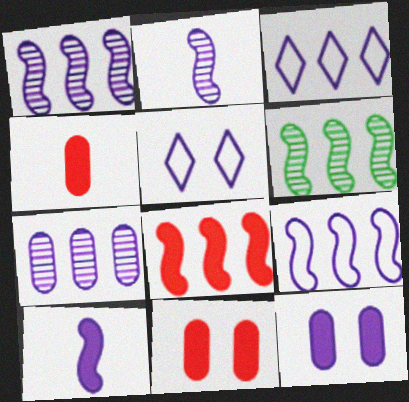[[2, 3, 12], 
[4, 5, 6], 
[5, 7, 10], 
[6, 8, 9]]